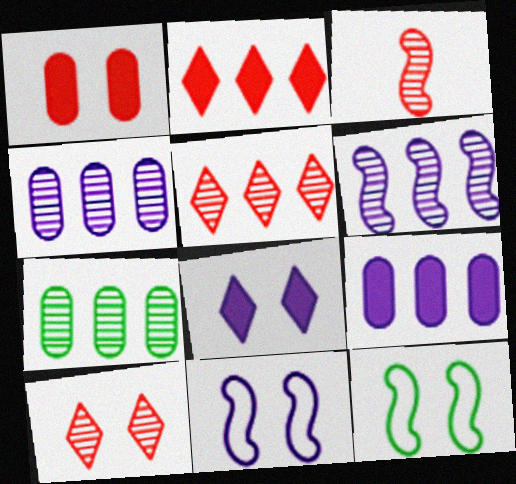[[5, 6, 7]]